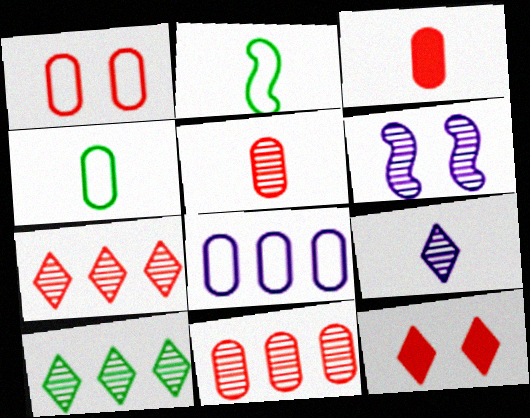[[1, 3, 11], 
[1, 4, 8], 
[2, 3, 9], 
[5, 6, 10]]